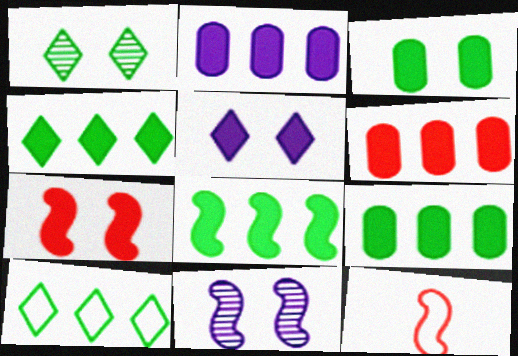[[1, 2, 12], 
[2, 6, 9], 
[3, 5, 7], 
[4, 8, 9], 
[8, 11, 12]]